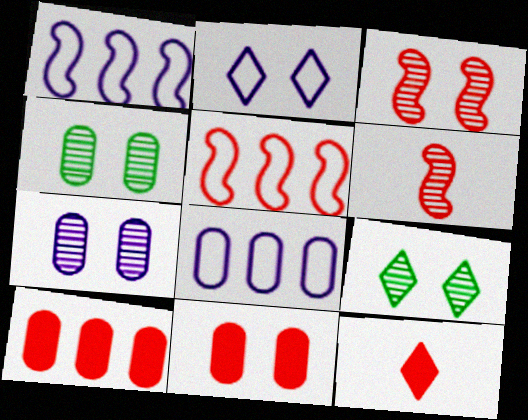[[1, 4, 12], 
[3, 7, 9]]